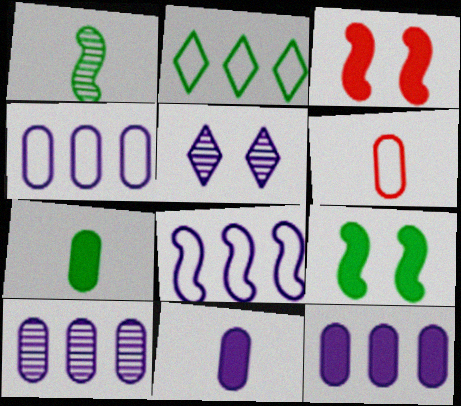[[1, 3, 8], 
[4, 10, 12], 
[5, 8, 11]]